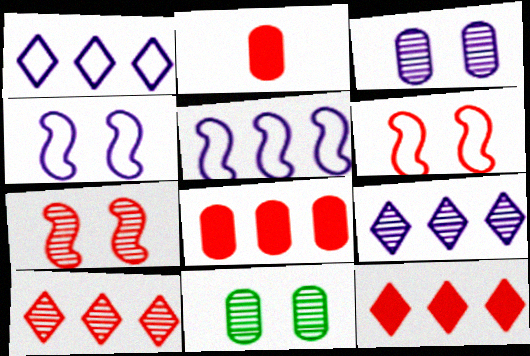[[2, 6, 10]]